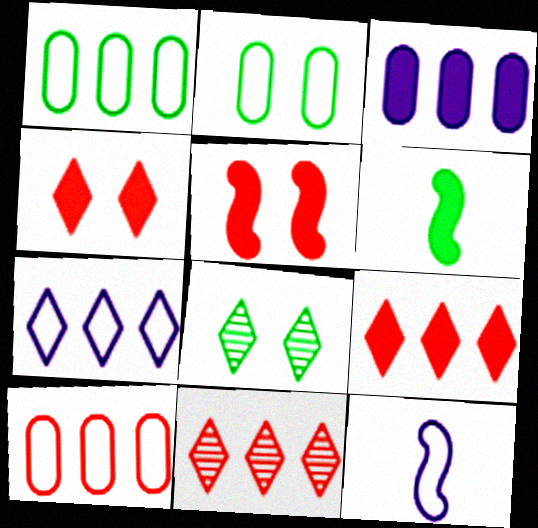[[1, 6, 8], 
[3, 4, 6]]